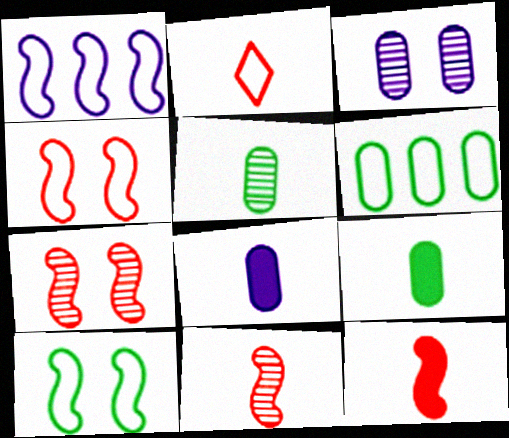[]